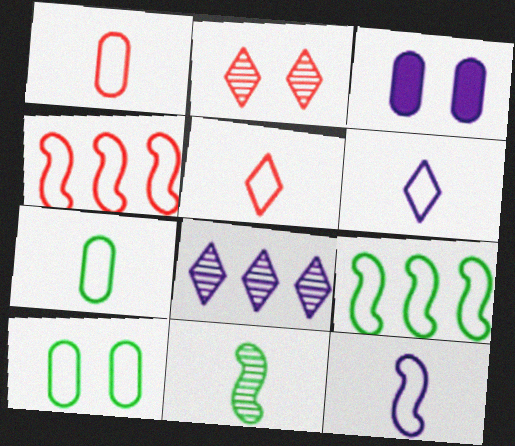[[3, 8, 12], 
[4, 6, 10], 
[5, 7, 12]]